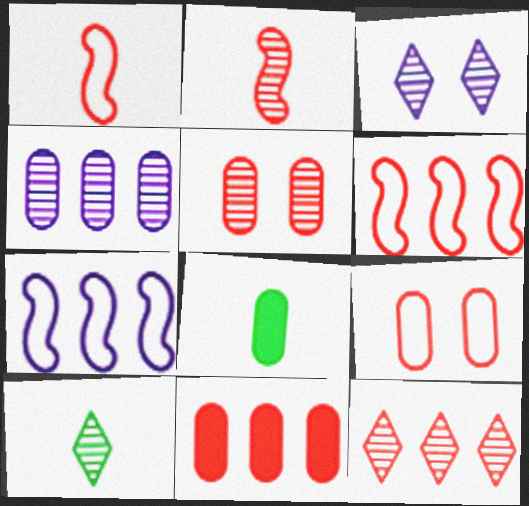[[2, 5, 12], 
[3, 6, 8], 
[3, 10, 12], 
[4, 8, 9], 
[6, 11, 12]]